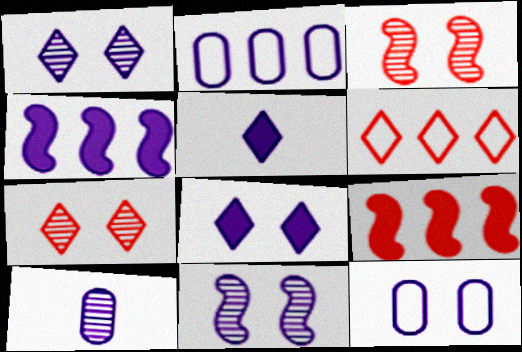[[2, 5, 11], 
[8, 11, 12]]